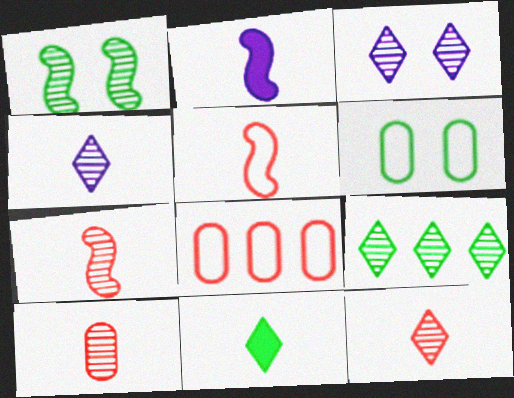[[3, 9, 12], 
[7, 10, 12]]